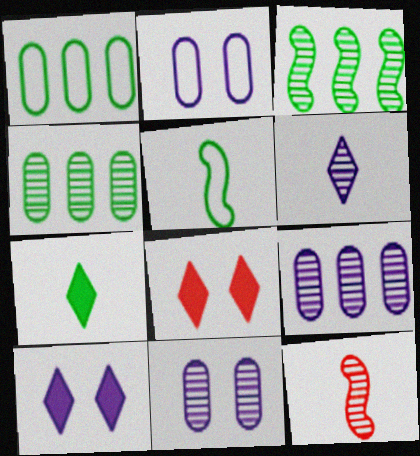[[1, 10, 12], 
[5, 8, 9]]